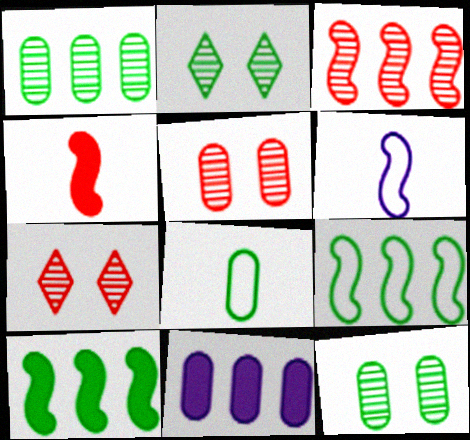[[2, 8, 10], 
[5, 8, 11]]